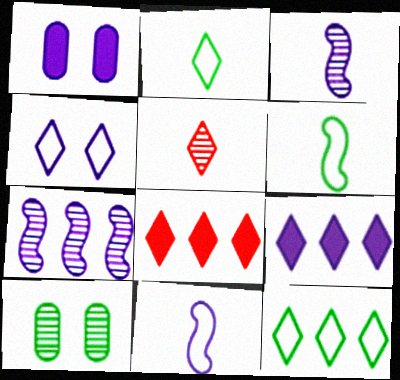[[5, 7, 10], 
[8, 10, 11]]